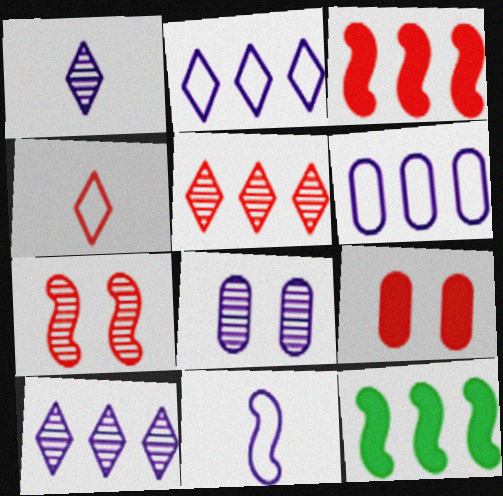[[4, 8, 12], 
[5, 6, 12], 
[7, 11, 12]]